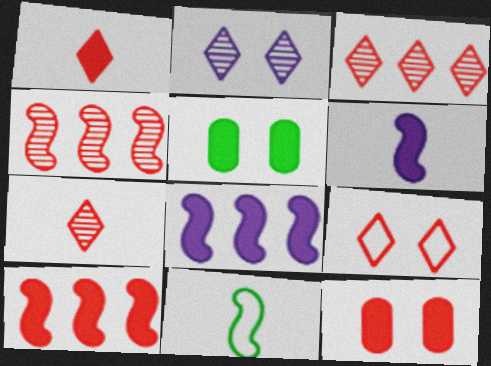[[1, 3, 9], 
[1, 5, 8], 
[1, 10, 12]]